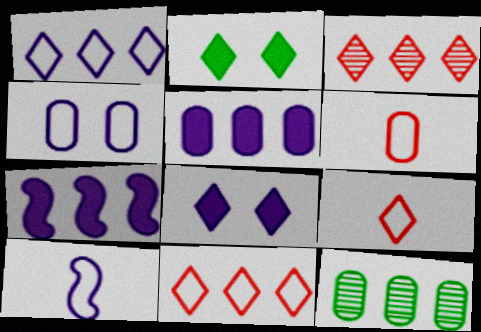[[1, 4, 10], 
[7, 11, 12]]